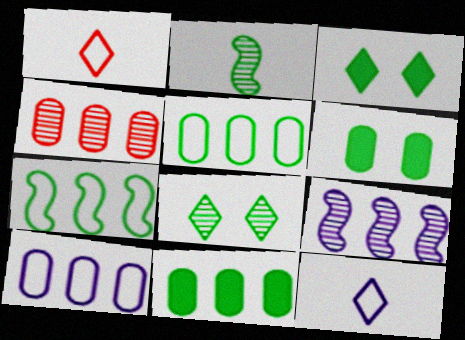[[1, 6, 9], 
[2, 3, 5], 
[4, 10, 11]]